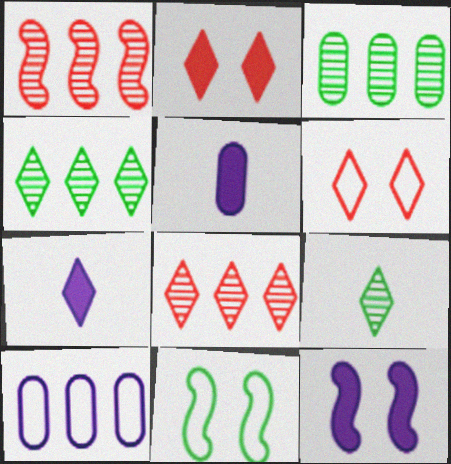[[4, 6, 7], 
[5, 8, 11]]